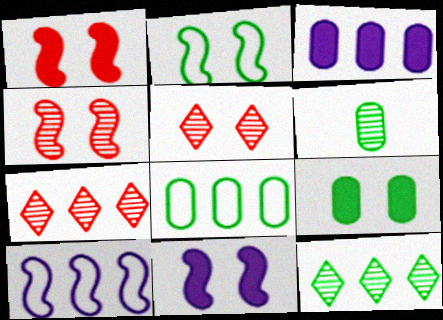[[2, 4, 11], 
[6, 8, 9]]